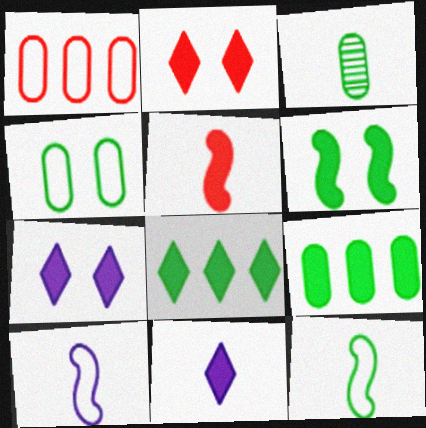[[2, 8, 11], 
[3, 4, 9], 
[5, 7, 9]]